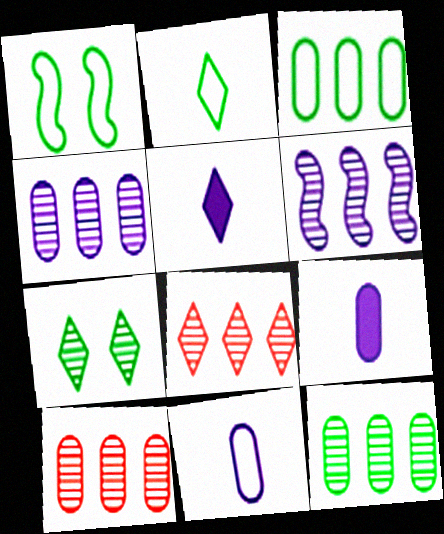[[1, 2, 3], 
[1, 5, 10], 
[1, 8, 9], 
[4, 10, 12], 
[6, 8, 12]]